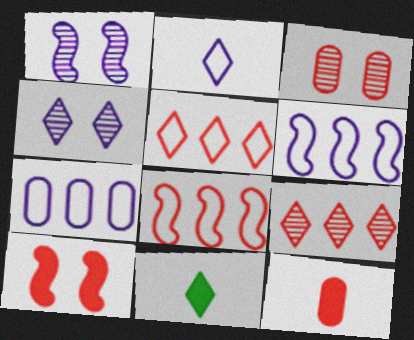[[3, 6, 11], 
[4, 5, 11]]